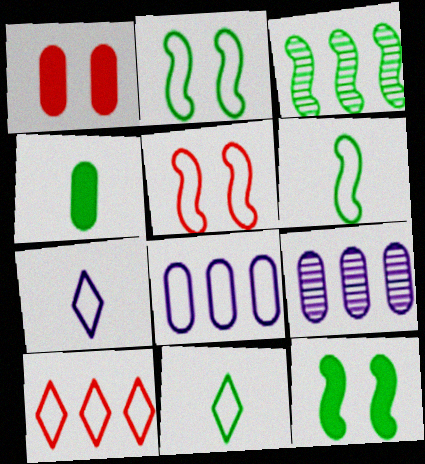[[1, 3, 7], 
[3, 6, 12], 
[5, 8, 11]]